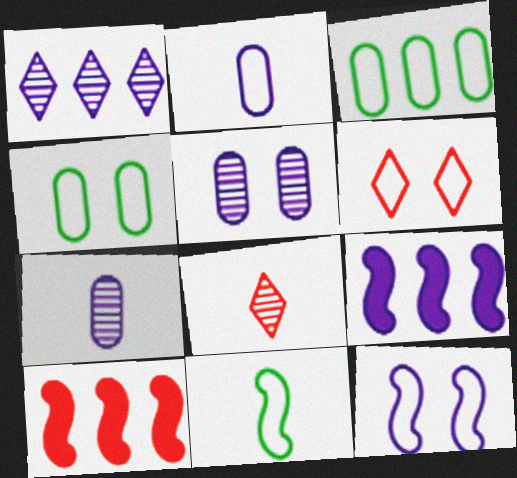[[1, 3, 10], 
[4, 6, 12], 
[4, 8, 9]]